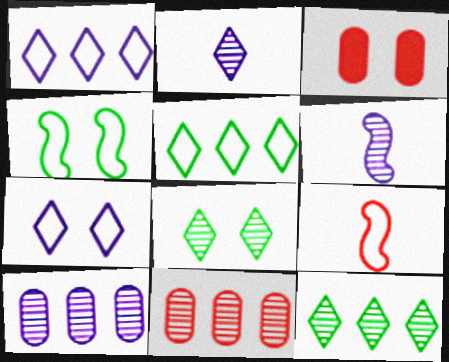[[3, 5, 6], 
[6, 8, 11]]